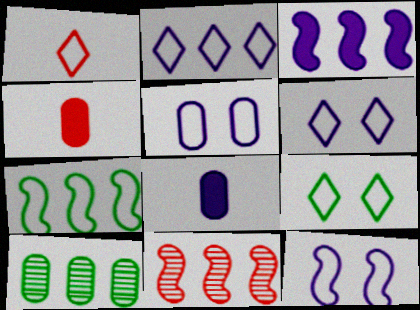[[1, 2, 9], 
[1, 5, 7], 
[3, 7, 11], 
[4, 5, 10], 
[5, 6, 12], 
[8, 9, 11]]